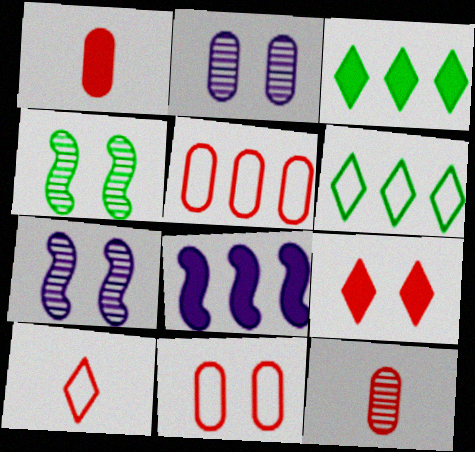[[1, 6, 7]]